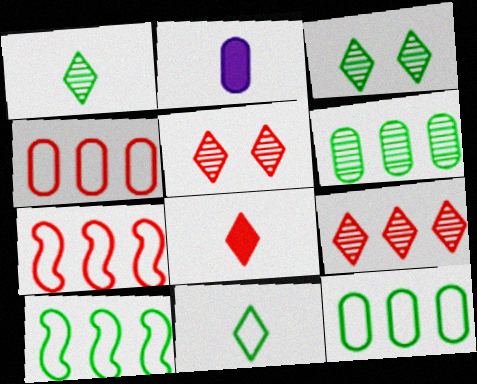[[2, 3, 7], 
[2, 5, 10]]